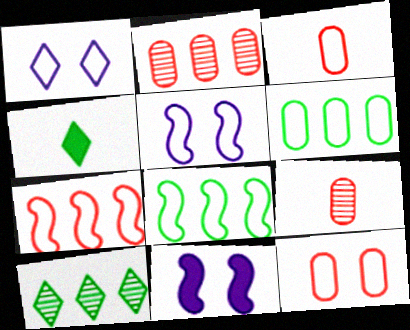[[1, 3, 8], 
[2, 4, 5], 
[3, 10, 11]]